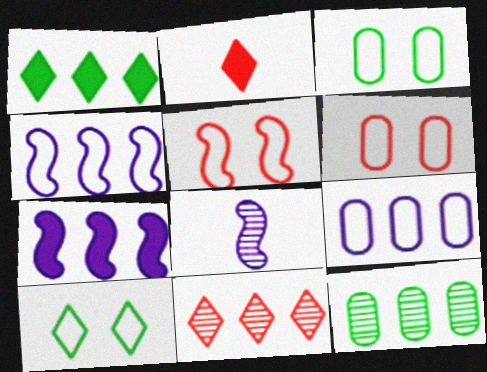[[1, 6, 8]]